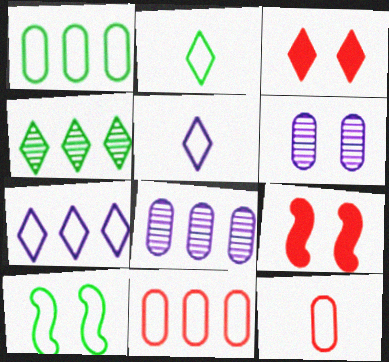[[1, 2, 10], 
[2, 8, 9], 
[3, 4, 5], 
[3, 6, 10], 
[5, 10, 11], 
[7, 10, 12]]